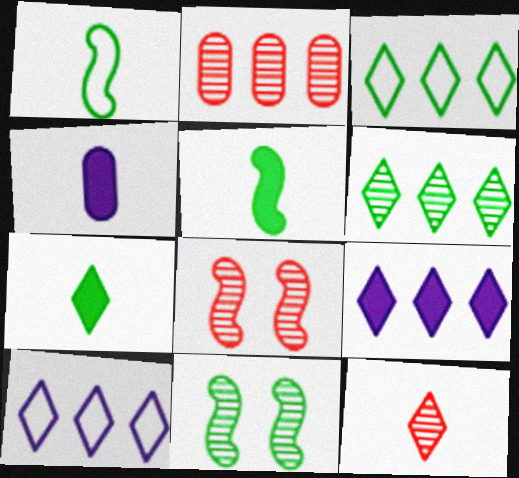[[1, 4, 12], 
[2, 8, 12], 
[3, 4, 8]]